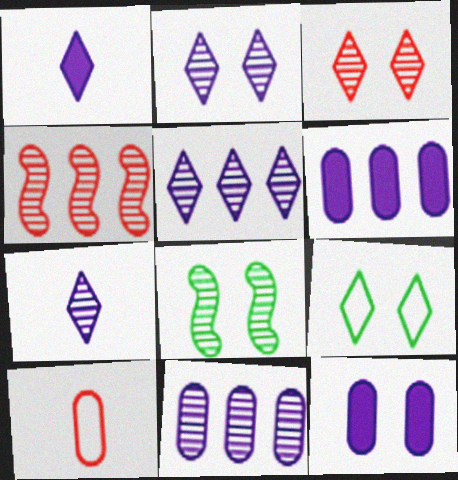[[2, 5, 7]]